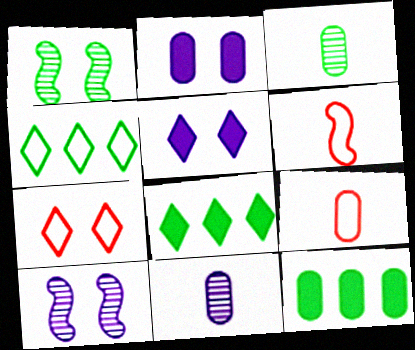[[1, 2, 7], 
[8, 9, 10]]